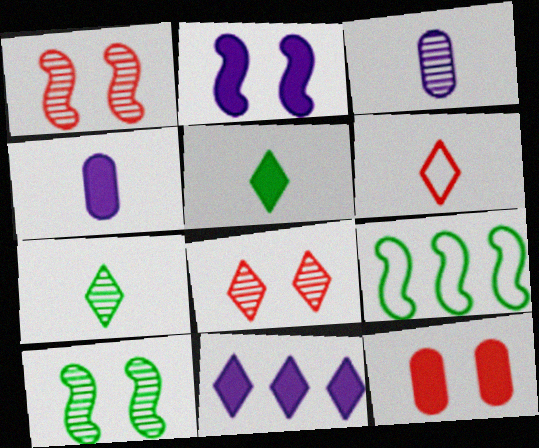[[2, 4, 11], 
[4, 8, 9]]